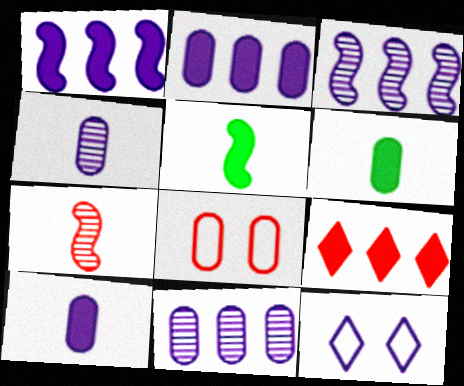[[1, 4, 12], 
[3, 10, 12], 
[6, 8, 11], 
[7, 8, 9]]